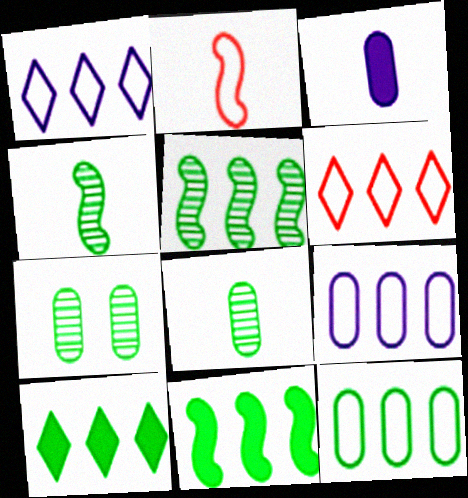[[5, 10, 12]]